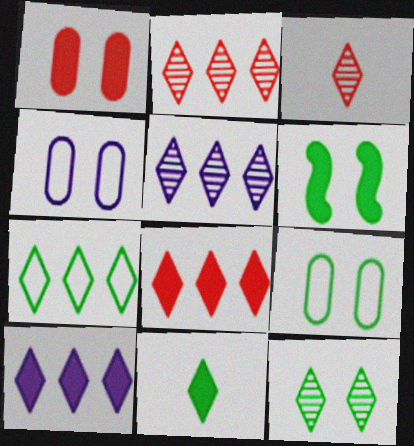[[2, 7, 10], 
[3, 5, 12], 
[5, 7, 8], 
[6, 9, 12], 
[7, 11, 12]]